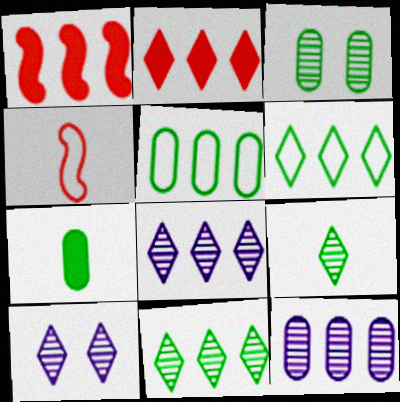[[1, 5, 8], 
[1, 6, 12], 
[2, 6, 8], 
[3, 5, 7]]